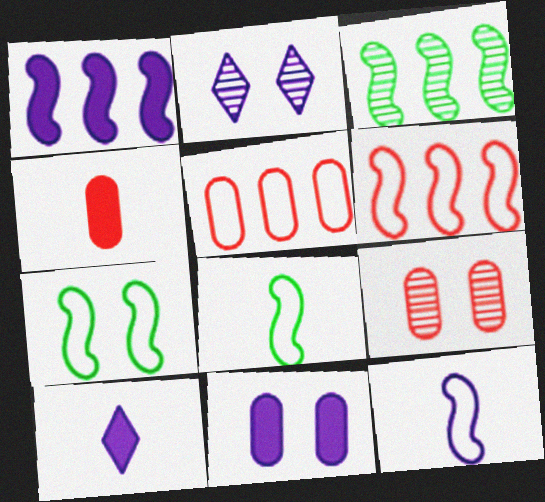[[1, 3, 6], 
[1, 10, 11], 
[4, 5, 9], 
[6, 7, 12]]